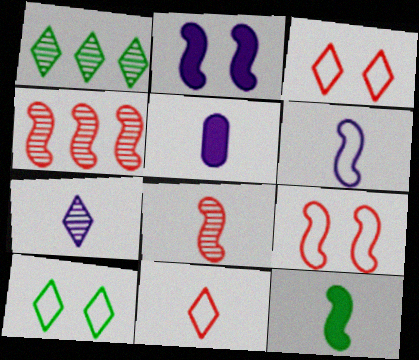[[1, 5, 9], 
[4, 5, 10], 
[5, 6, 7], 
[6, 8, 12]]